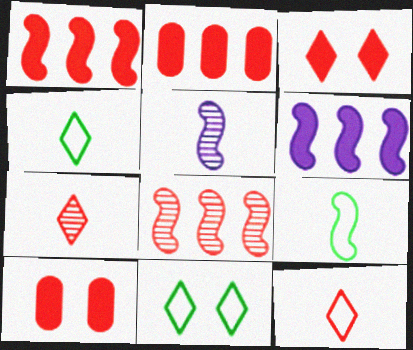[[2, 5, 11], 
[8, 10, 12]]